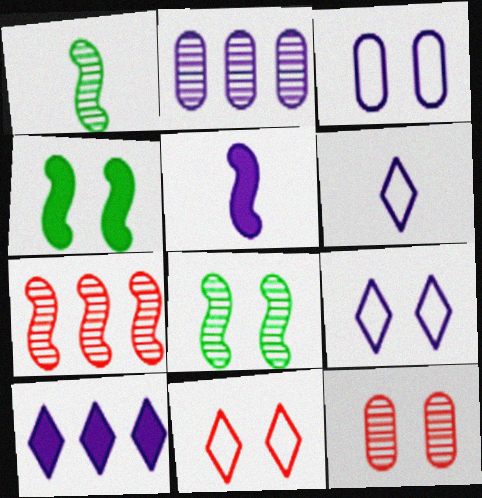[[2, 5, 9], 
[4, 9, 12]]